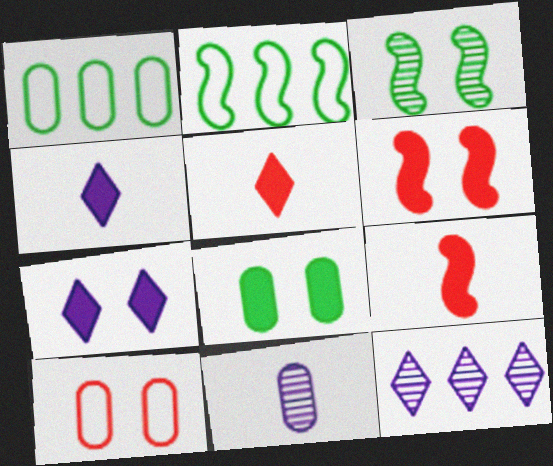[[3, 7, 10], 
[6, 7, 8]]